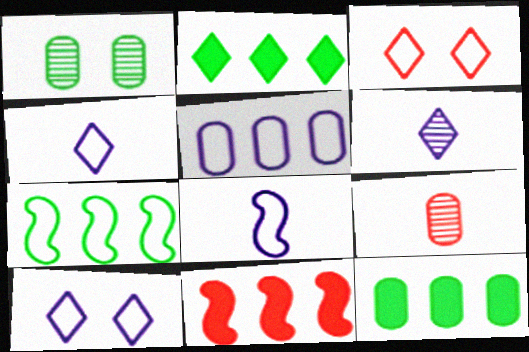[[1, 4, 11], 
[2, 3, 6], 
[3, 9, 11], 
[5, 8, 10]]